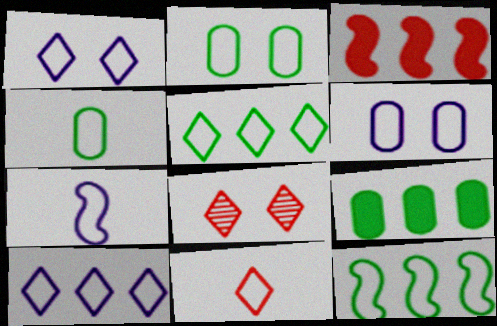[[1, 5, 11], 
[4, 7, 11], 
[6, 7, 10], 
[6, 11, 12], 
[7, 8, 9]]